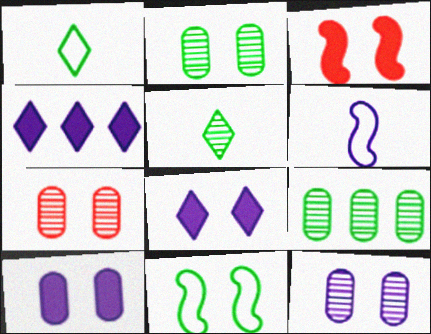[[2, 7, 12], 
[4, 6, 12], 
[7, 8, 11]]